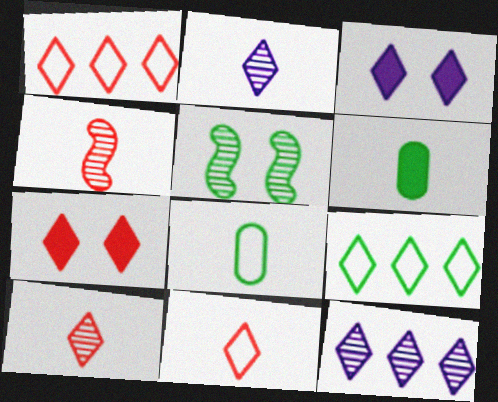[[1, 7, 10], 
[2, 7, 9], 
[3, 9, 10], 
[5, 6, 9]]